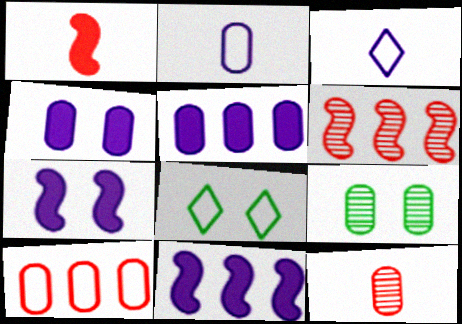[[8, 11, 12]]